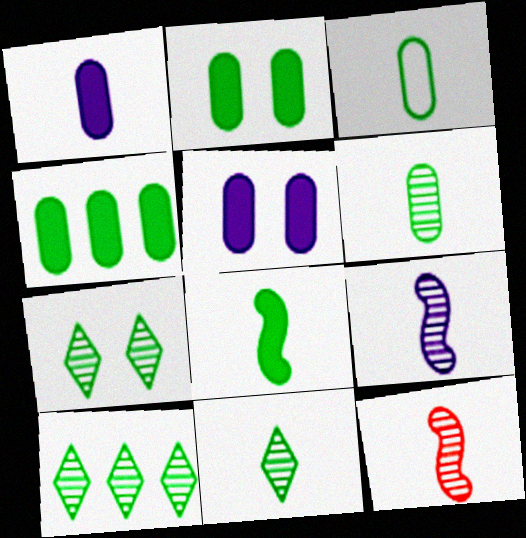[[3, 8, 11], 
[7, 10, 11]]